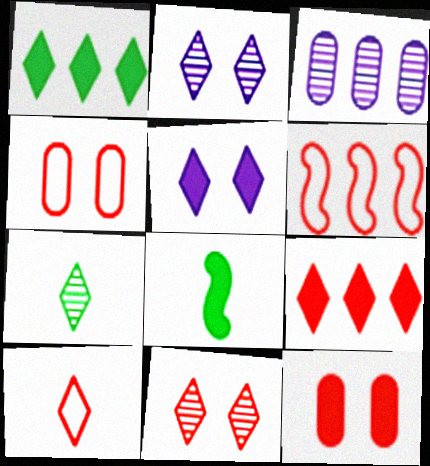[[1, 2, 10], 
[1, 3, 6], 
[4, 6, 10], 
[9, 10, 11]]